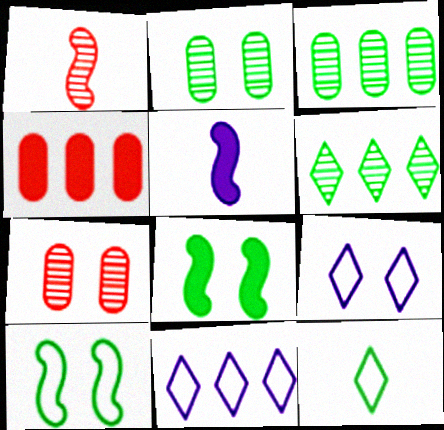[[3, 8, 12], 
[7, 8, 9]]